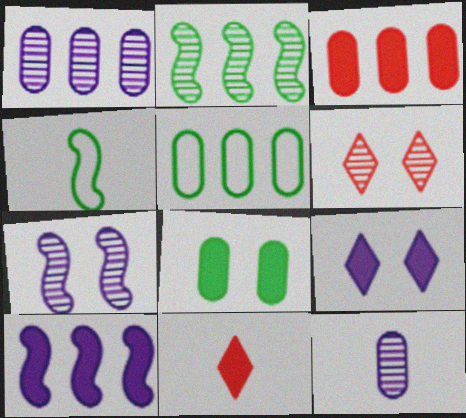[[1, 3, 5], 
[2, 6, 12], 
[4, 11, 12], 
[5, 7, 11], 
[8, 10, 11]]